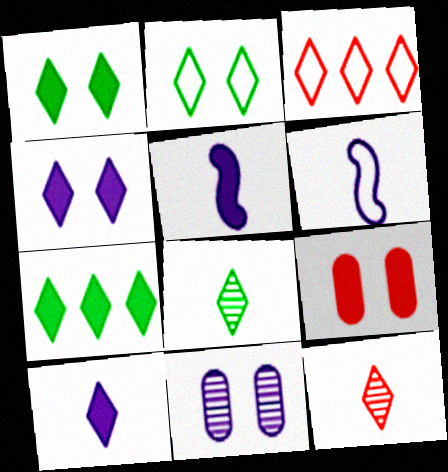[[2, 7, 8], 
[3, 4, 8], 
[5, 7, 9]]